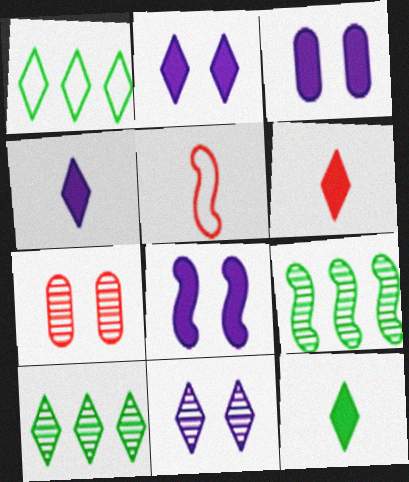[[1, 6, 11], 
[2, 3, 8], 
[3, 5, 10], 
[4, 6, 12], 
[5, 8, 9]]